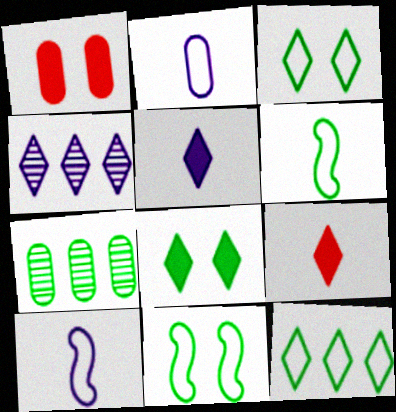[[1, 2, 7], 
[1, 4, 6], 
[3, 4, 9], 
[6, 7, 8]]